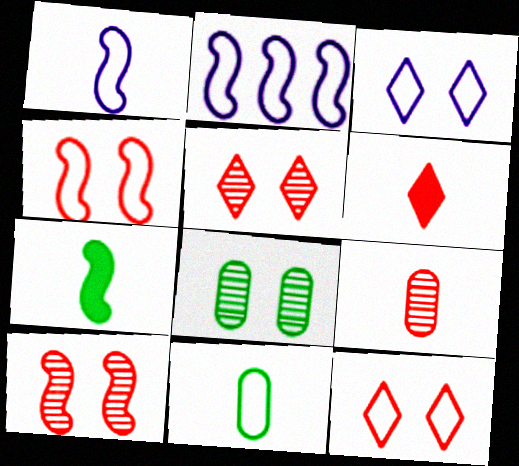[[2, 6, 8], 
[2, 7, 10], 
[2, 11, 12]]